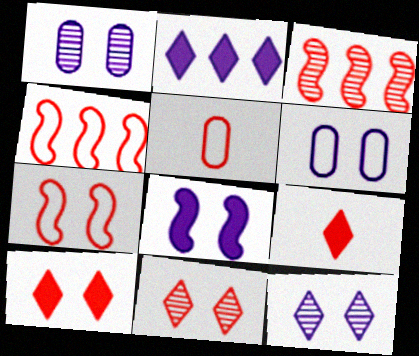[[3, 5, 10], 
[6, 8, 12]]